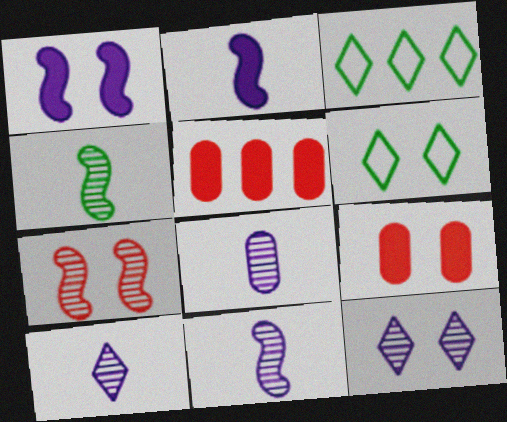[[3, 9, 11], 
[5, 6, 11], 
[8, 10, 11]]